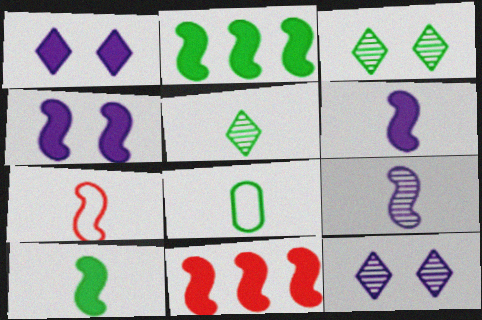[[2, 3, 8], 
[4, 10, 11], 
[5, 8, 10], 
[7, 9, 10], 
[8, 11, 12]]